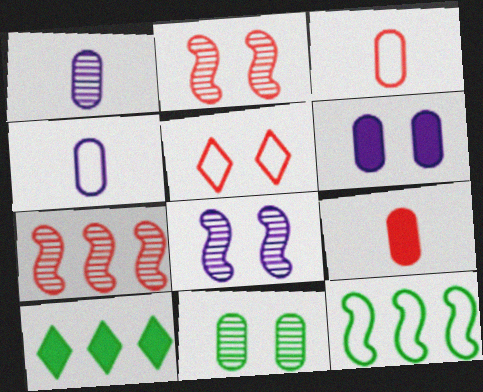[[2, 4, 10], 
[3, 8, 10], 
[4, 5, 12], 
[5, 7, 9]]